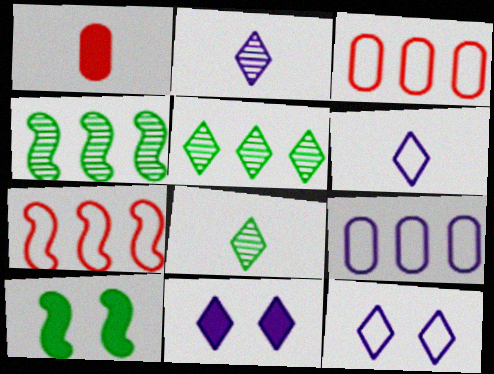[[1, 4, 12], 
[2, 3, 10]]